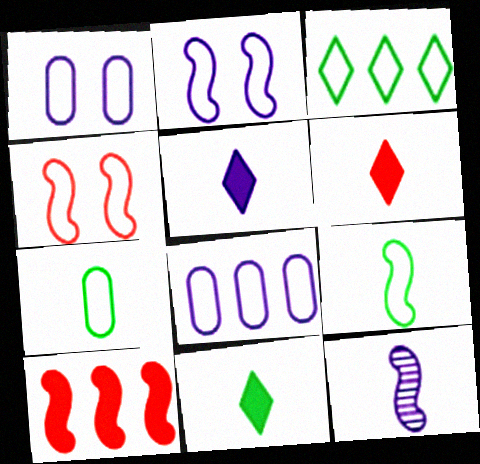[[5, 6, 11], 
[6, 7, 12]]